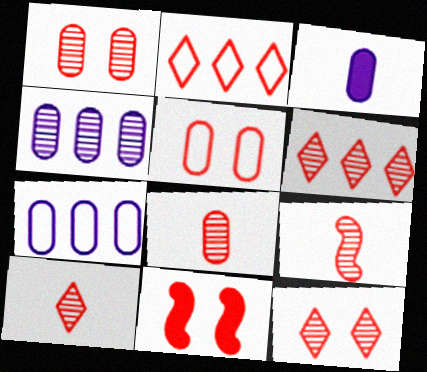[[1, 6, 9], 
[2, 8, 11], 
[5, 11, 12], 
[6, 10, 12], 
[8, 9, 10]]